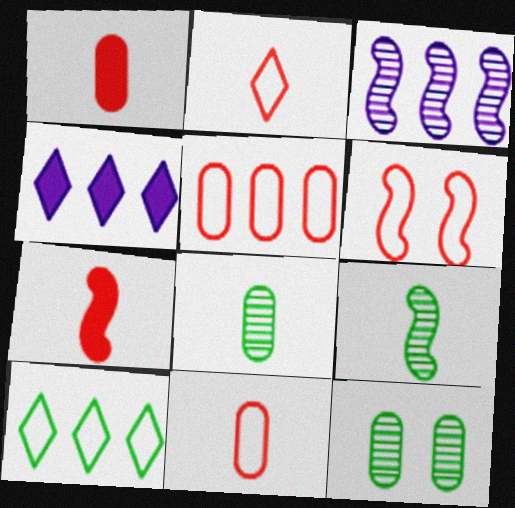[[2, 5, 6], 
[4, 6, 8]]